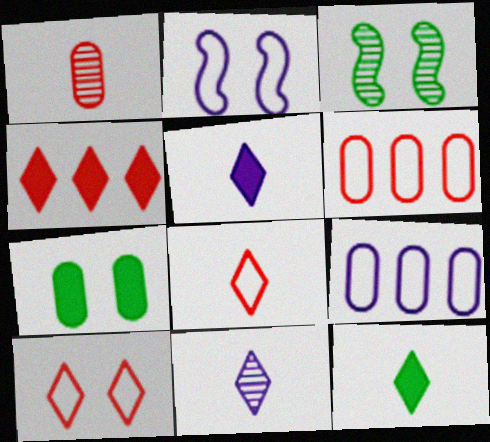[[1, 7, 9], 
[3, 5, 6], 
[8, 11, 12]]